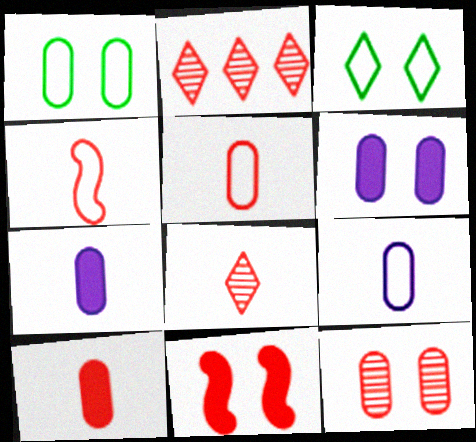[[1, 6, 12], 
[2, 5, 11], 
[4, 8, 10]]